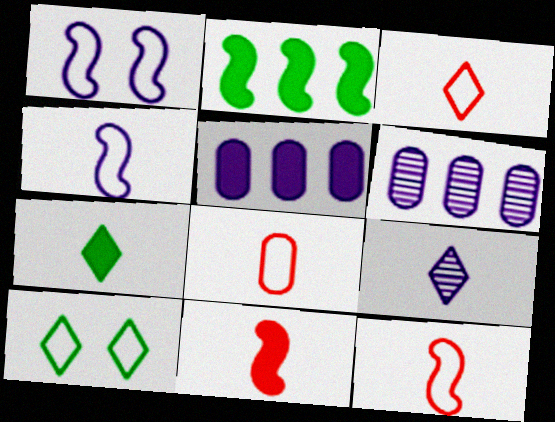[[1, 5, 9], 
[3, 7, 9], 
[3, 8, 12], 
[6, 10, 11]]